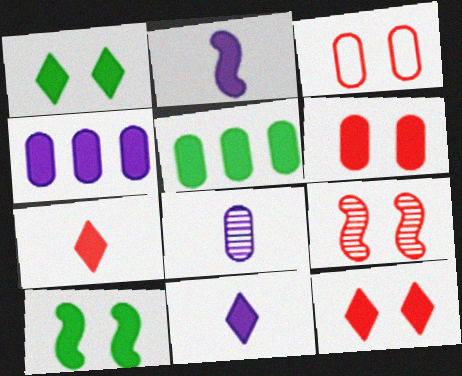[[2, 5, 12], 
[3, 5, 8], 
[3, 9, 12], 
[4, 7, 10]]